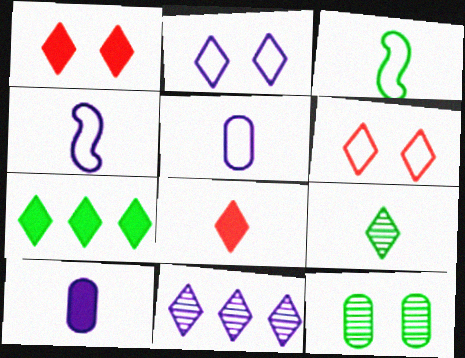[[3, 7, 12]]